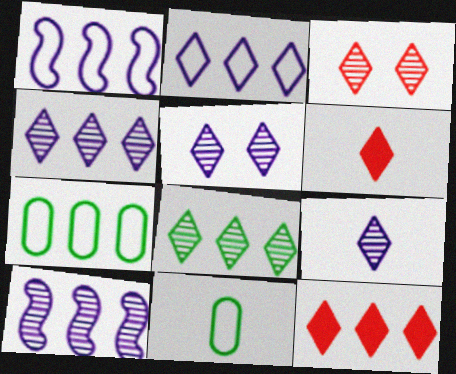[[2, 8, 12], 
[3, 8, 9], 
[4, 5, 9], 
[7, 10, 12]]